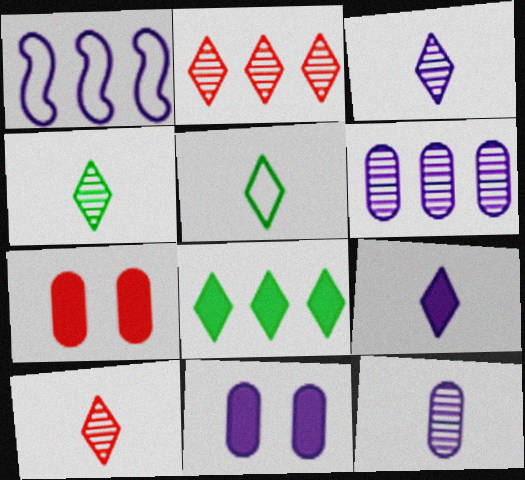[[1, 3, 11], 
[1, 4, 7], 
[3, 4, 10], 
[5, 9, 10]]